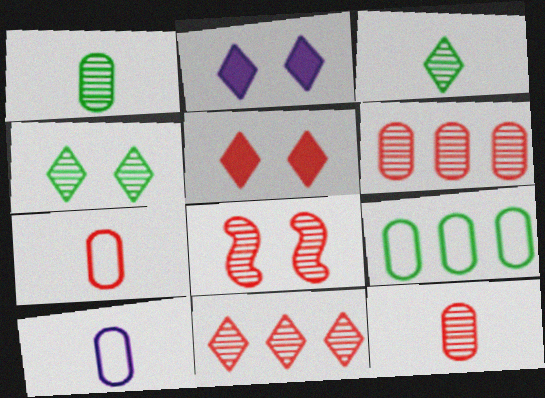[[8, 11, 12]]